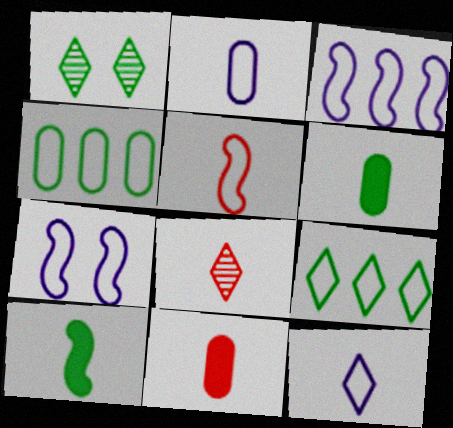[[1, 3, 11], 
[1, 4, 10], 
[2, 8, 10], 
[5, 8, 11]]